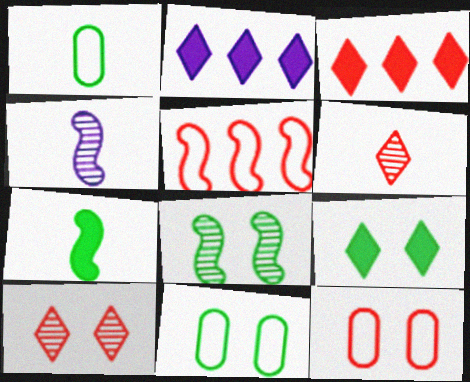[[3, 4, 11], 
[8, 9, 11]]